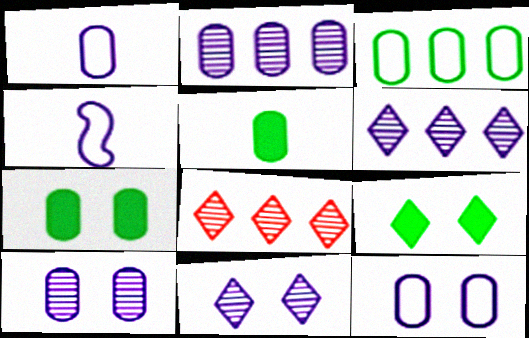[[4, 7, 8]]